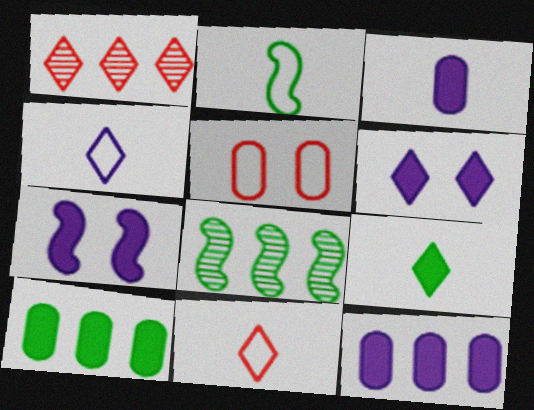[]